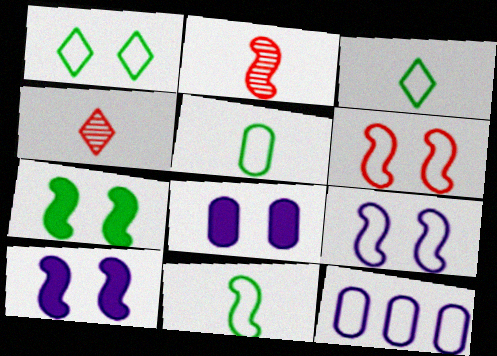[[3, 5, 11], 
[3, 6, 12], 
[4, 7, 12]]